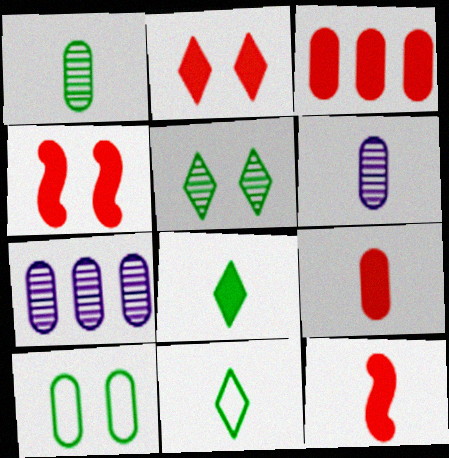[[2, 3, 12], 
[3, 6, 10], 
[4, 7, 11], 
[6, 11, 12], 
[7, 9, 10]]